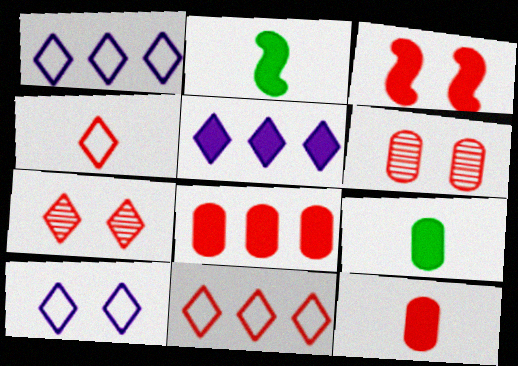[[1, 2, 6], 
[3, 5, 9]]